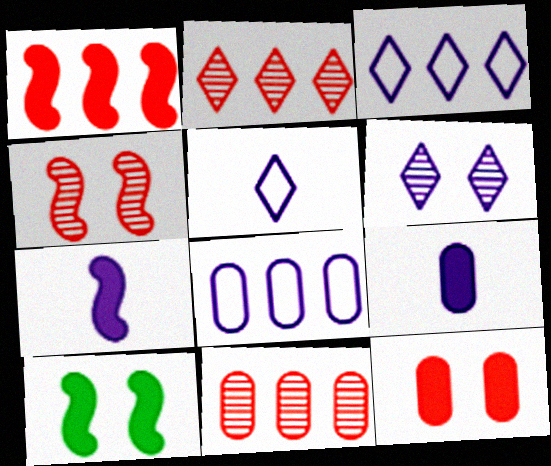[[1, 7, 10], 
[5, 10, 11], 
[6, 7, 8]]